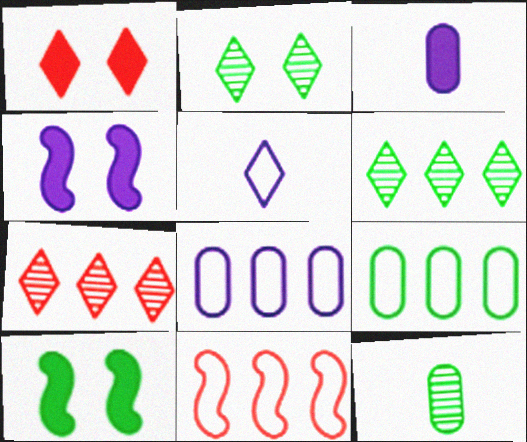[[1, 5, 6], 
[2, 3, 11]]